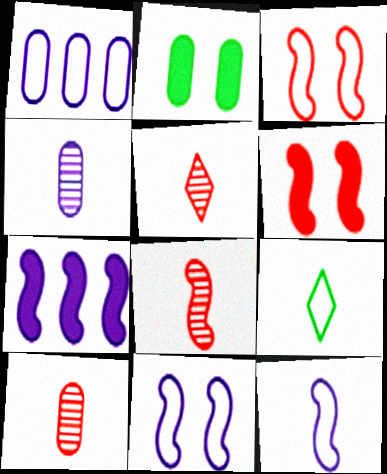[[1, 2, 10], 
[1, 3, 9], 
[5, 8, 10]]